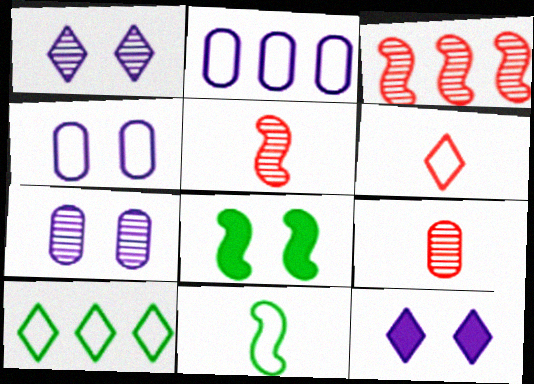[]